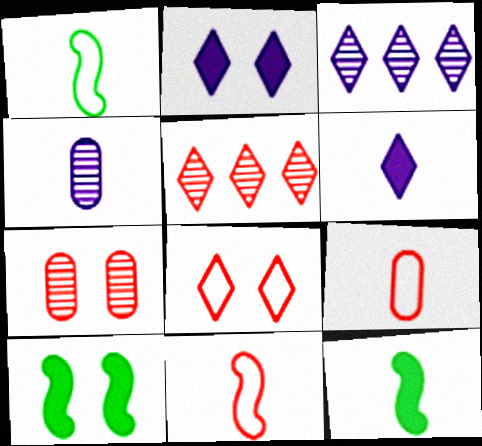[[3, 9, 10]]